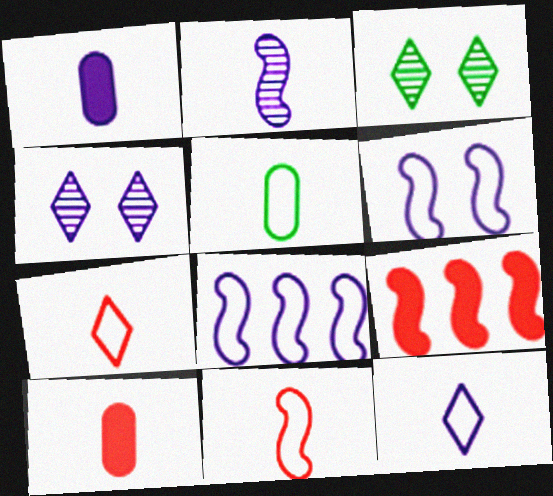[[1, 2, 12], 
[1, 4, 8], 
[3, 8, 10], 
[4, 5, 9], 
[5, 11, 12]]